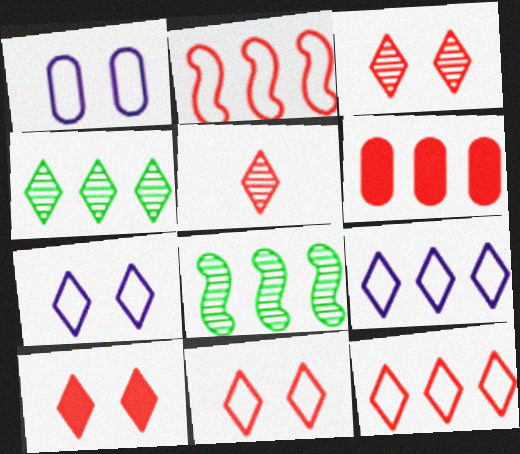[[3, 10, 11], 
[5, 10, 12], 
[6, 8, 9]]